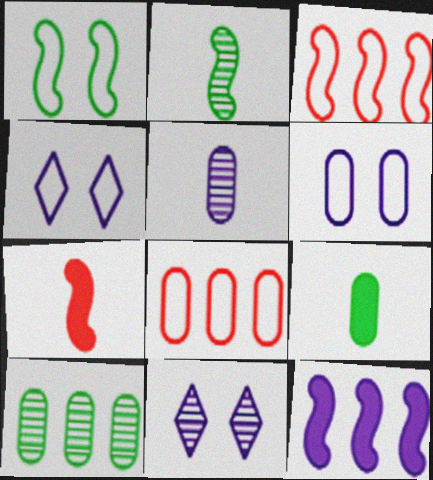[[3, 9, 11], 
[4, 5, 12], 
[4, 7, 10]]